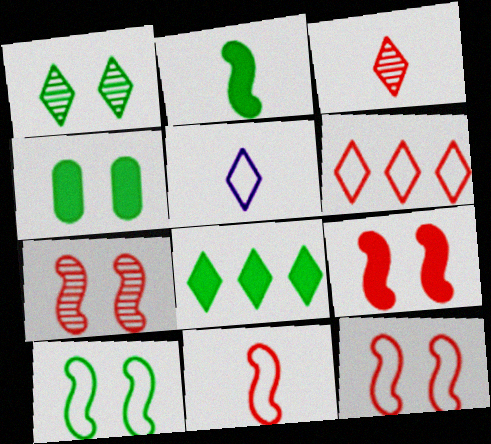[[1, 4, 10], 
[2, 4, 8], 
[7, 9, 12]]